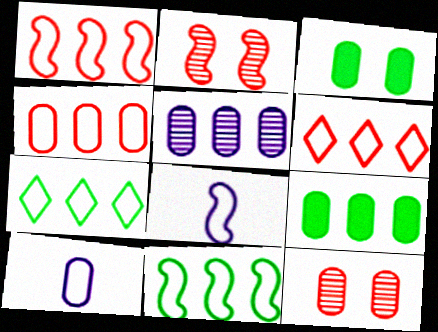[[1, 4, 6], 
[4, 5, 9], 
[9, 10, 12]]